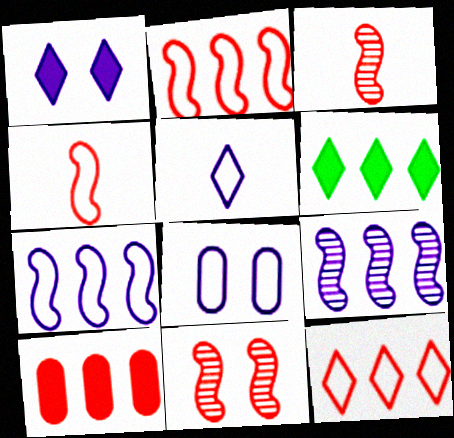[[3, 6, 8], 
[5, 7, 8]]